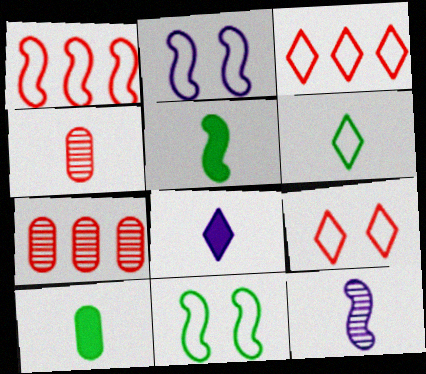[[7, 8, 11]]